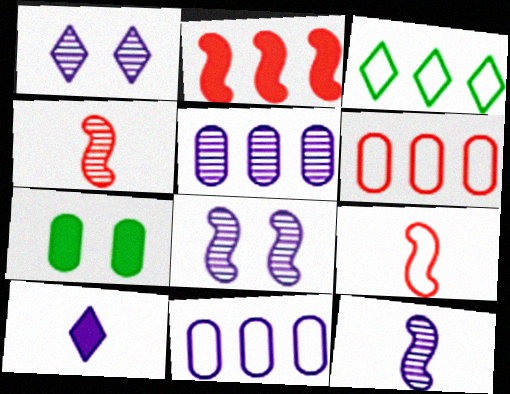[[1, 5, 12], 
[2, 3, 5], 
[2, 7, 10], 
[8, 10, 11]]